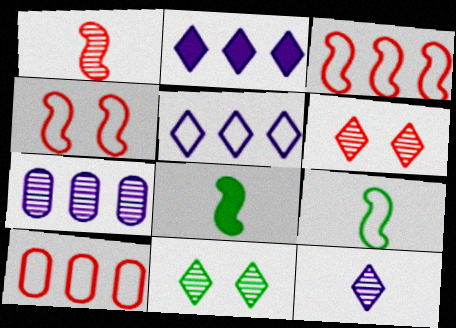[[1, 7, 11]]